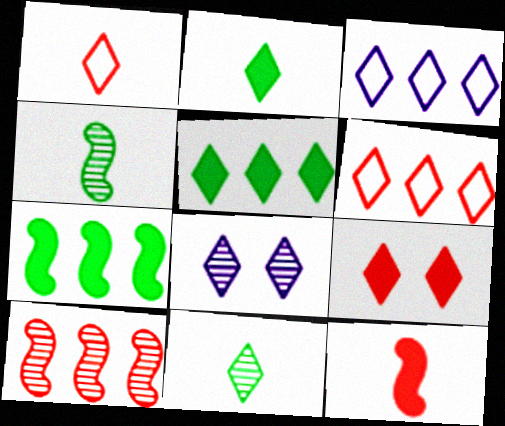[[1, 5, 8], 
[2, 6, 8], 
[3, 9, 11]]